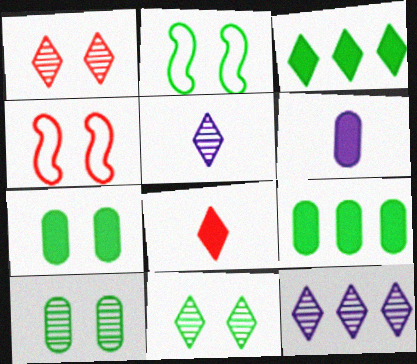[[2, 7, 11], 
[4, 5, 9]]